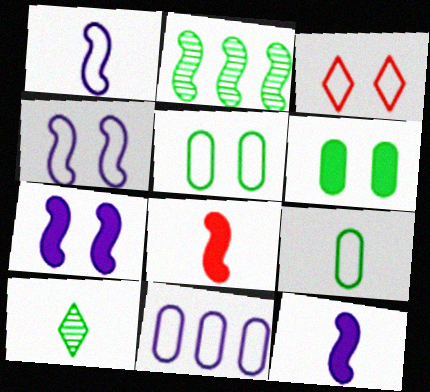[[2, 4, 8], 
[3, 4, 5]]